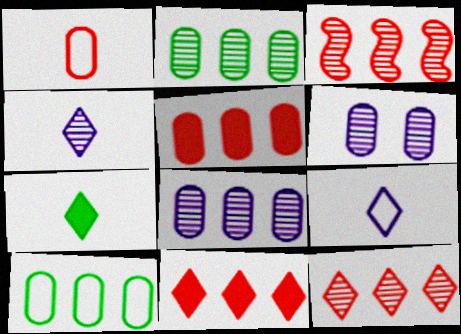[[5, 8, 10]]